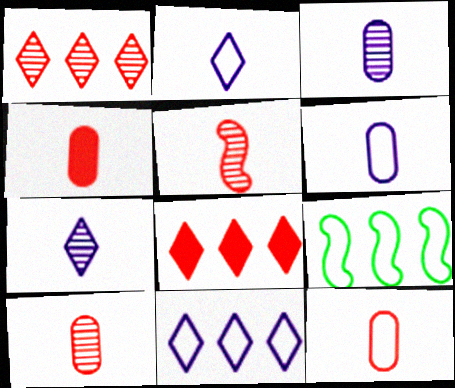[[4, 10, 12]]